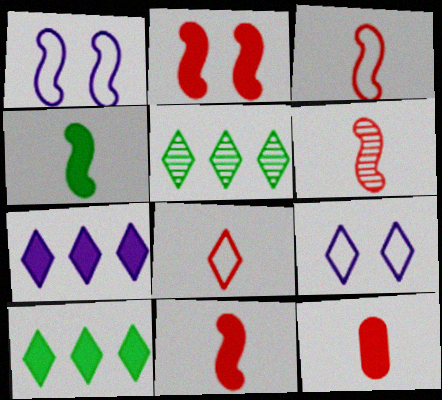[[1, 5, 12], 
[3, 6, 11], 
[6, 8, 12]]